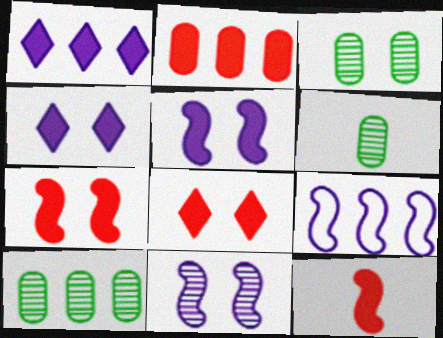[[2, 8, 12], 
[3, 6, 10], 
[6, 8, 9]]